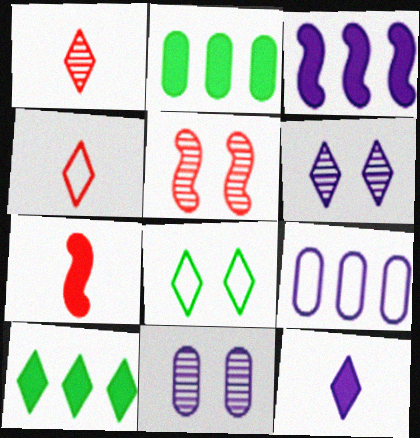[[4, 6, 10]]